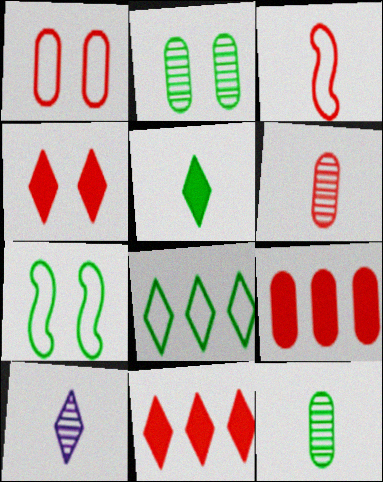[[1, 6, 9], 
[4, 8, 10], 
[7, 9, 10]]